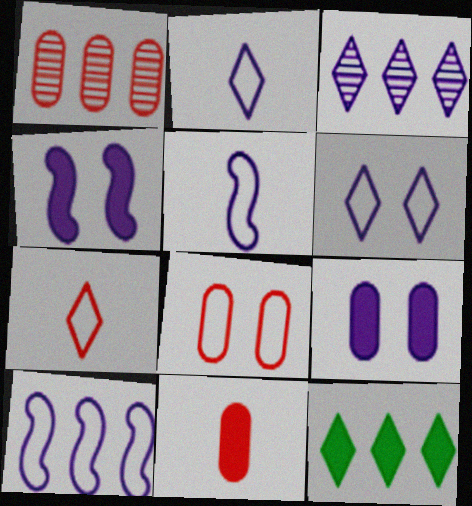[[1, 8, 11], 
[1, 10, 12], 
[3, 5, 9], 
[4, 11, 12]]